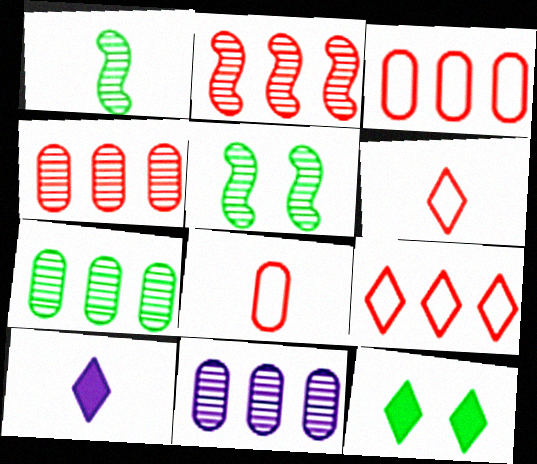[[1, 8, 10], 
[3, 5, 10], 
[4, 7, 11]]